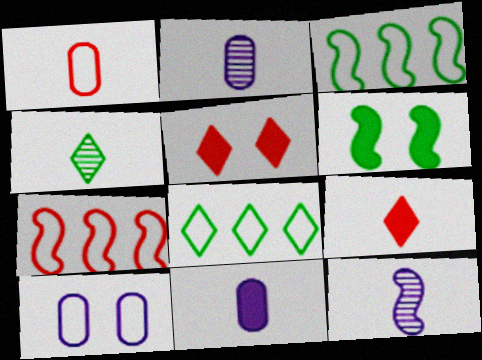[[2, 3, 5], 
[6, 7, 12]]